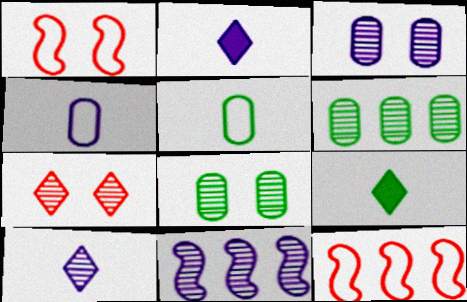[[1, 2, 6], 
[2, 8, 12], 
[3, 9, 12], 
[3, 10, 11]]